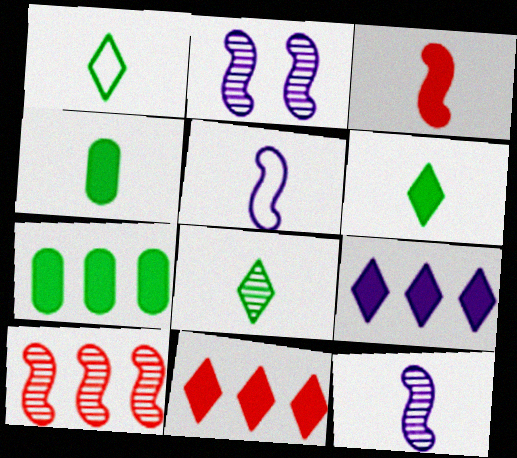[[1, 6, 8]]